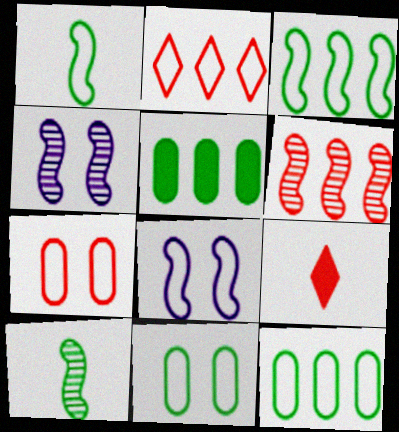[[4, 6, 10], 
[4, 9, 12], 
[6, 7, 9]]